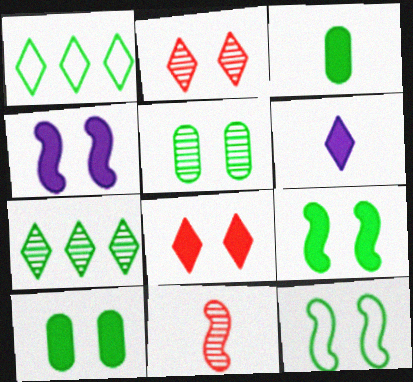[[1, 2, 6], 
[3, 7, 12], 
[4, 8, 10]]